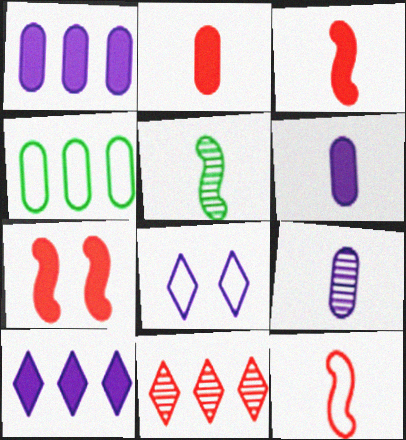[[4, 8, 12]]